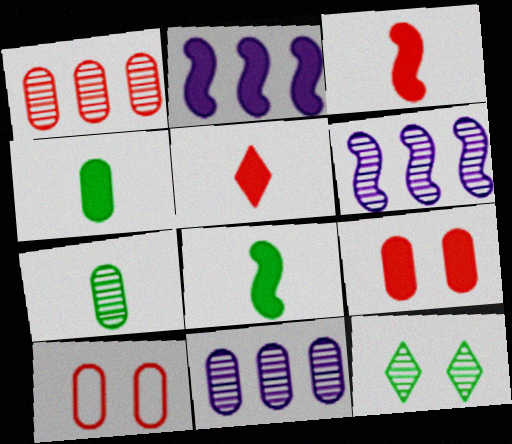[[4, 10, 11]]